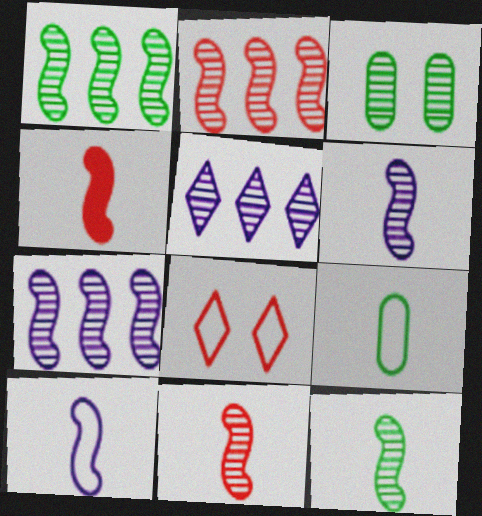[[1, 2, 7], 
[3, 5, 11], 
[4, 10, 12], 
[6, 11, 12]]